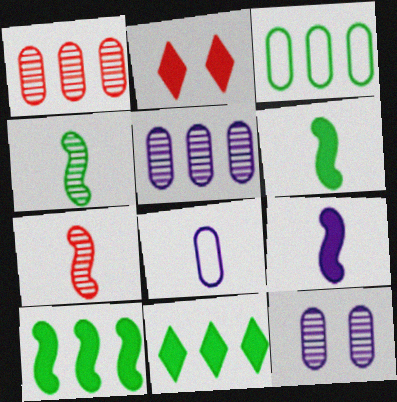[]